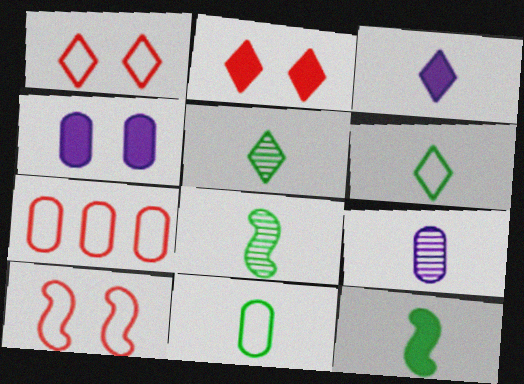[[5, 11, 12]]